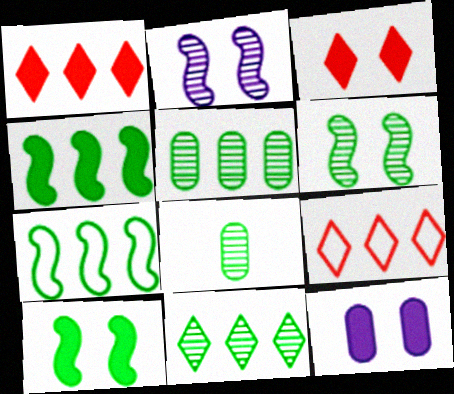[[3, 10, 12], 
[6, 8, 11]]